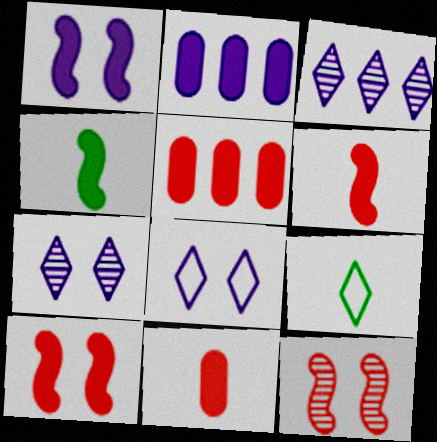[[2, 9, 12]]